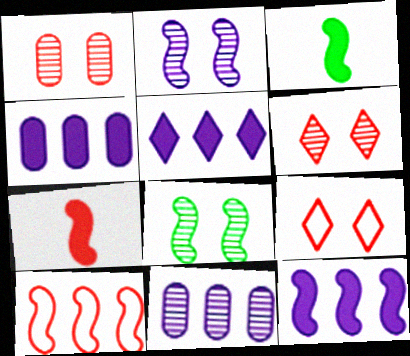[[2, 3, 10], 
[3, 9, 11], 
[4, 5, 12]]